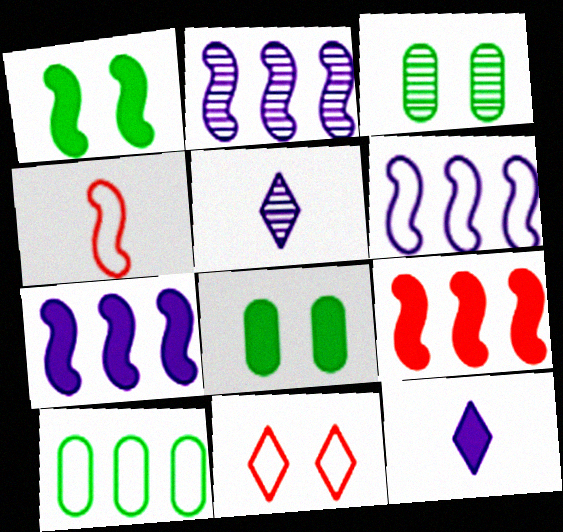[[1, 2, 4], 
[2, 6, 7], 
[8, 9, 12]]